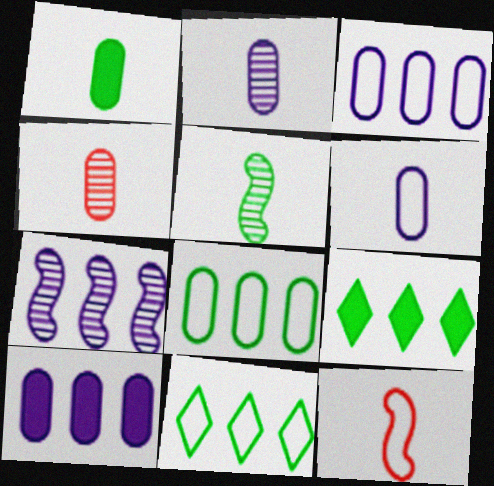[[1, 4, 6]]